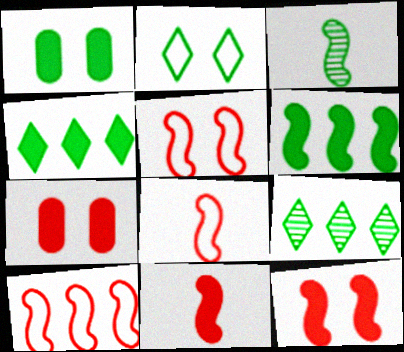[[5, 8, 10]]